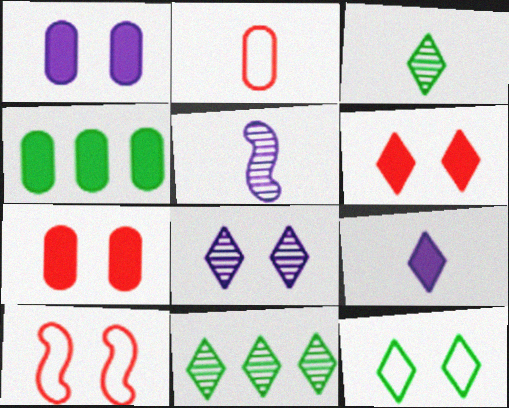[[6, 8, 12]]